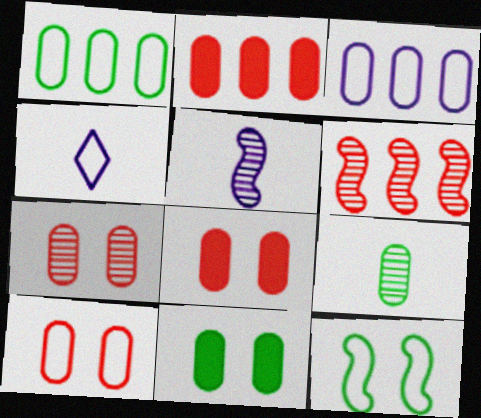[[1, 9, 11], 
[3, 8, 9], 
[4, 6, 11], 
[7, 8, 10]]